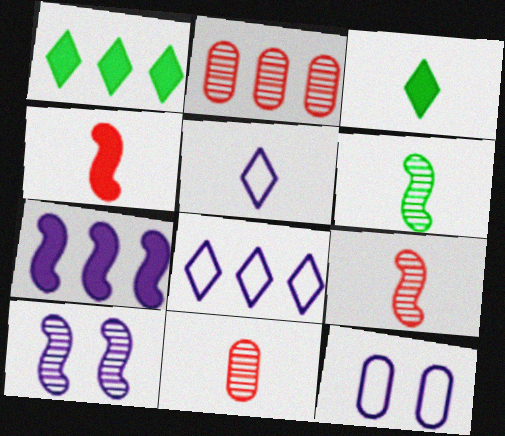[[1, 9, 12]]